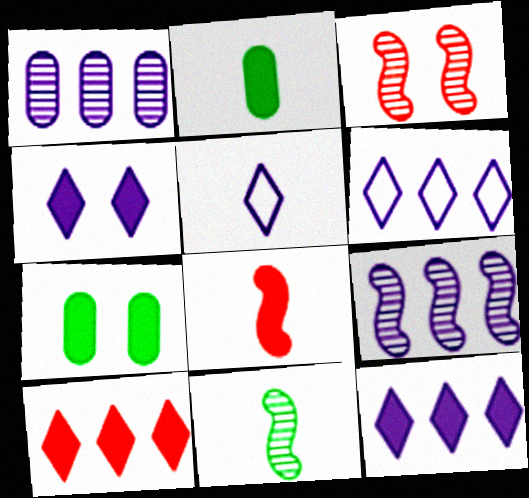[[2, 3, 6], 
[3, 9, 11], 
[7, 8, 12]]